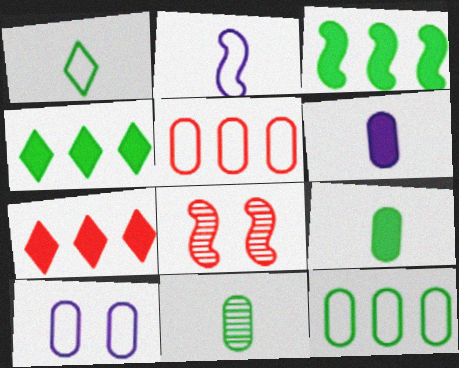[[2, 3, 8]]